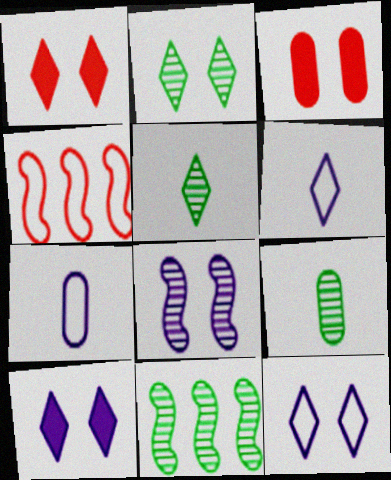[[1, 2, 12], 
[1, 7, 11], 
[2, 9, 11], 
[3, 6, 11], 
[4, 9, 10]]